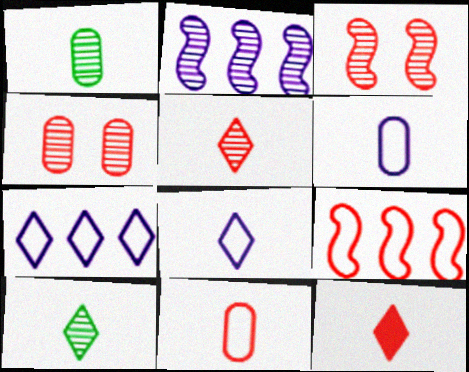[[2, 4, 10], 
[4, 9, 12], 
[8, 10, 12]]